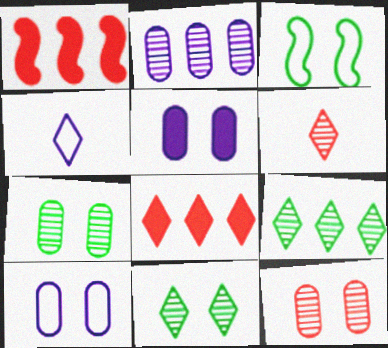[[1, 4, 7], 
[4, 8, 11]]